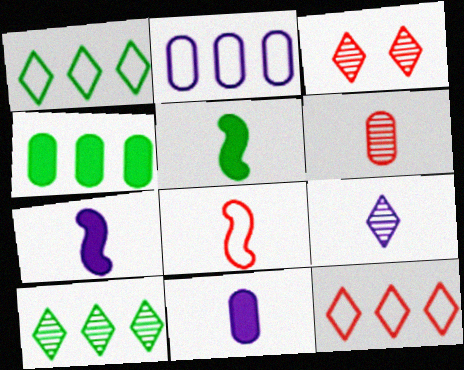[[2, 3, 5], 
[3, 9, 10]]